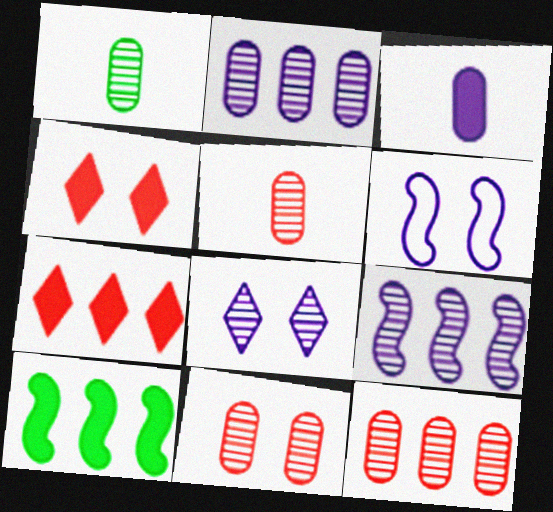[[1, 2, 11], 
[1, 6, 7], 
[3, 4, 10], 
[5, 11, 12]]